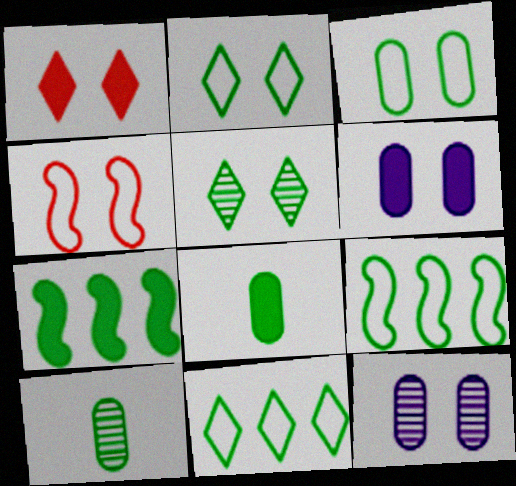[[2, 7, 10], 
[4, 5, 6], 
[5, 8, 9]]